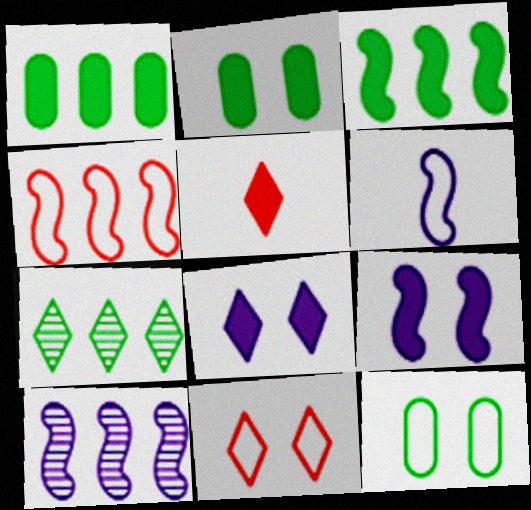[[1, 5, 9], 
[3, 4, 10], 
[5, 10, 12], 
[6, 9, 10]]